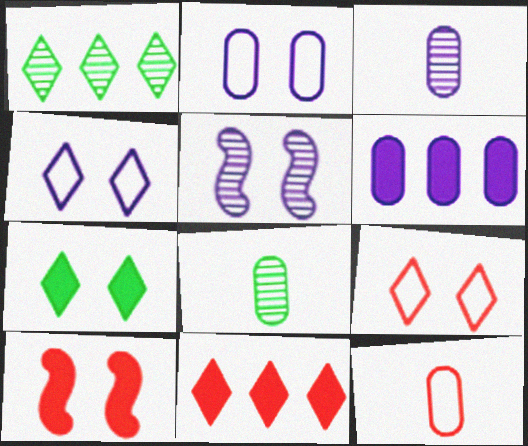[[2, 3, 6]]